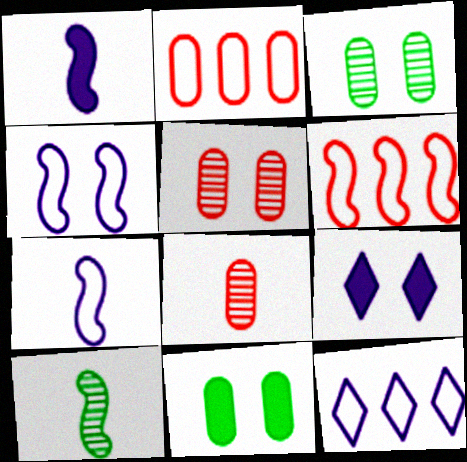[[2, 9, 10]]